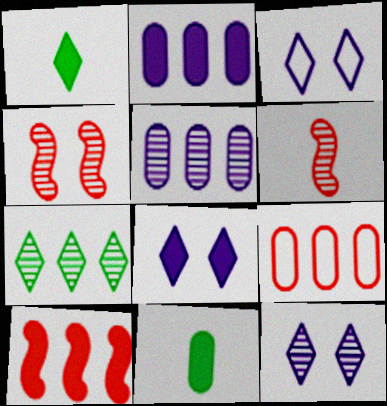[[3, 8, 12], 
[8, 10, 11]]